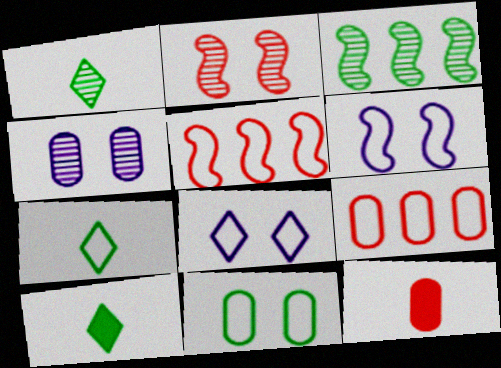[[1, 7, 10], 
[3, 8, 12], 
[3, 10, 11], 
[4, 5, 10], 
[6, 7, 9]]